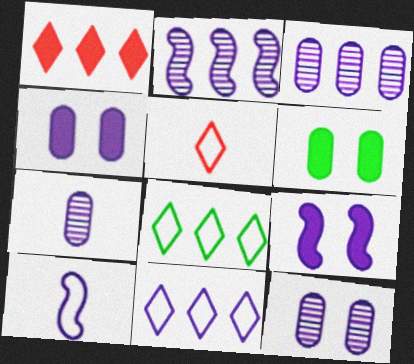[[2, 5, 6], 
[2, 9, 10], 
[3, 7, 12], 
[7, 9, 11]]